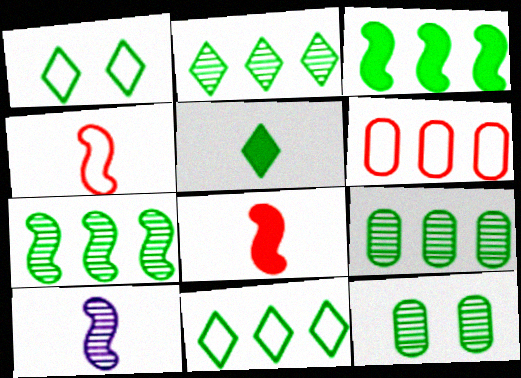[[1, 2, 5], 
[2, 7, 9], 
[3, 9, 11]]